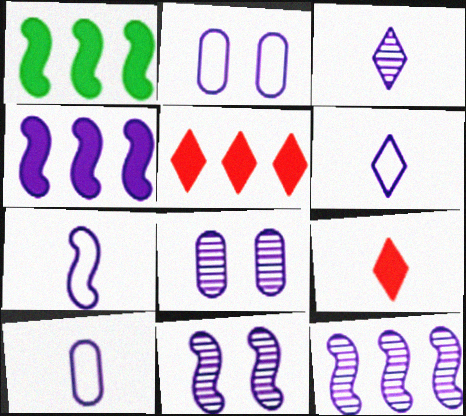[[2, 3, 4], 
[3, 8, 12], 
[4, 6, 8], 
[4, 7, 11], 
[6, 7, 10]]